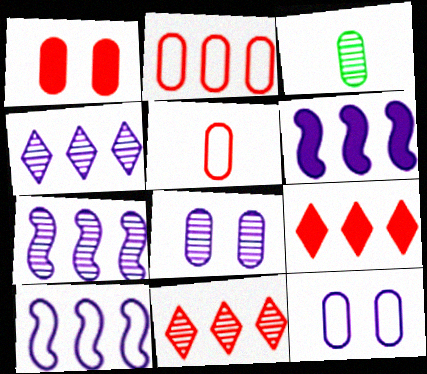[[6, 7, 10]]